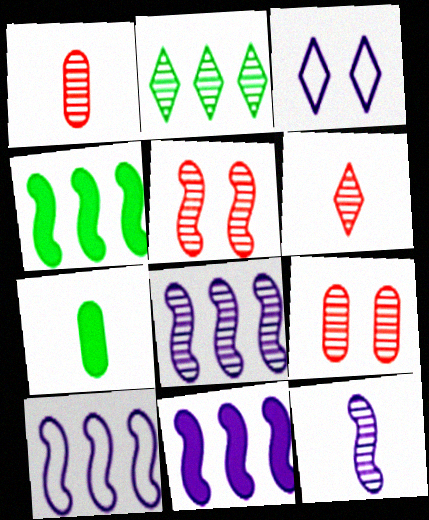[[1, 3, 4], 
[2, 9, 12], 
[8, 10, 11]]